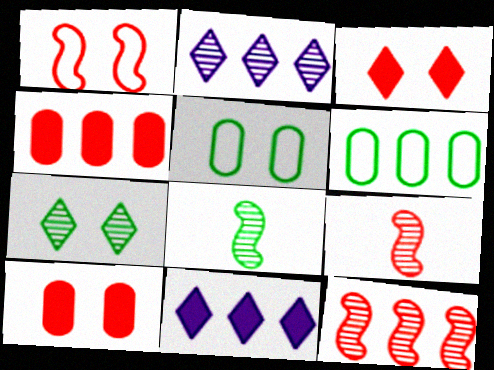[[5, 9, 11], 
[6, 11, 12]]